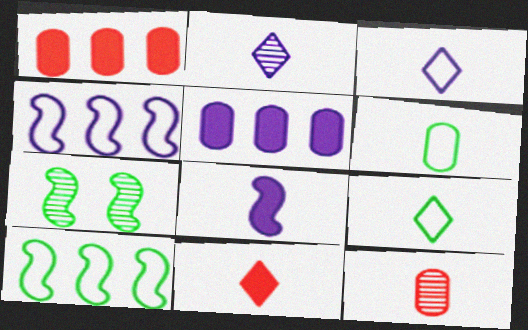[[1, 3, 7], 
[2, 9, 11], 
[8, 9, 12]]